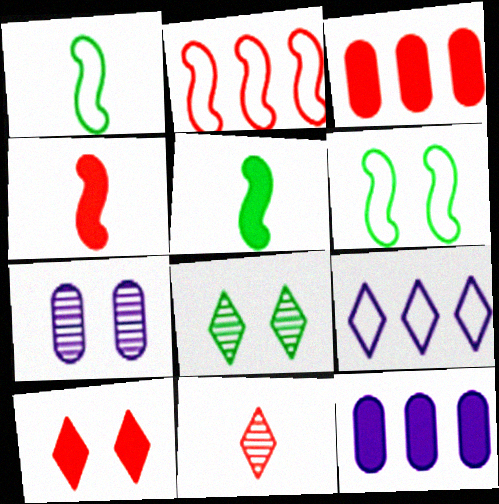[[3, 4, 10], 
[5, 10, 12], 
[6, 7, 10], 
[6, 11, 12]]